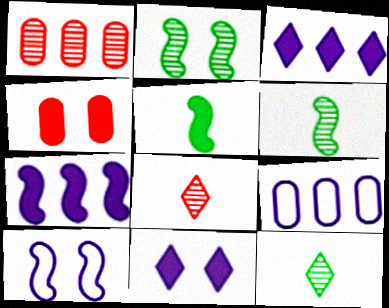[[3, 4, 5]]